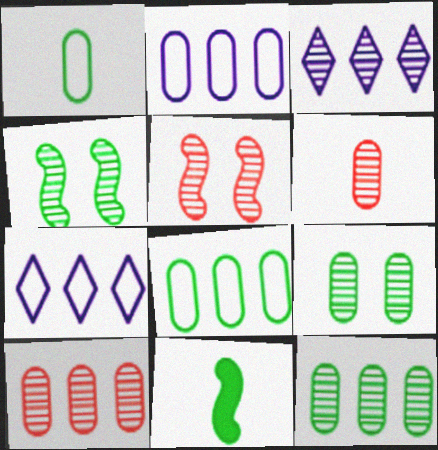[[3, 4, 6]]